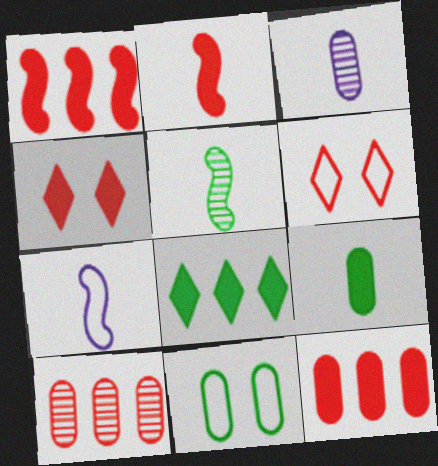[[2, 4, 12], 
[2, 5, 7], 
[2, 6, 10], 
[3, 11, 12], 
[5, 8, 11]]